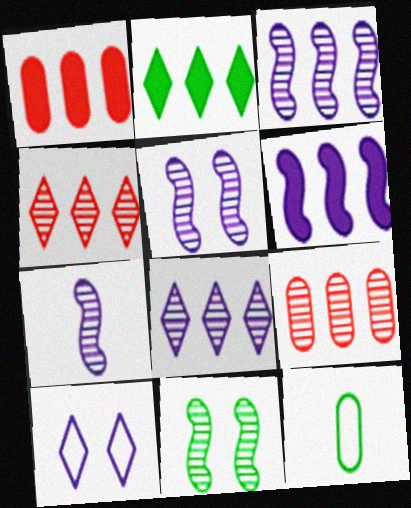[[1, 2, 6], 
[2, 11, 12], 
[3, 5, 7]]